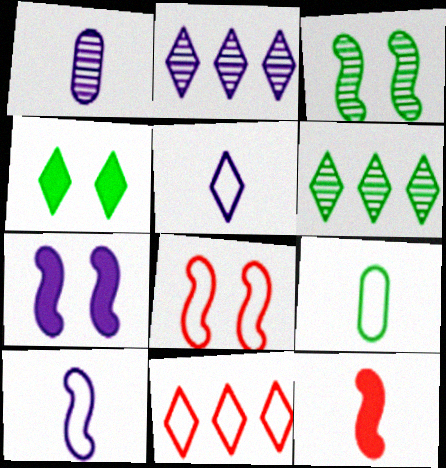[[3, 7, 8]]